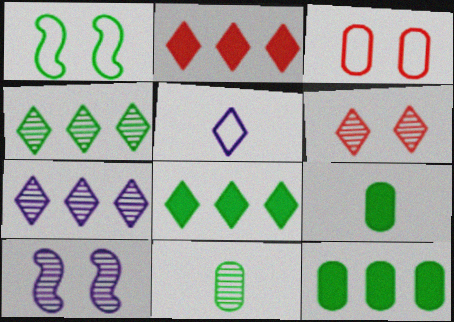[[1, 4, 9], 
[1, 8, 11], 
[5, 6, 8]]